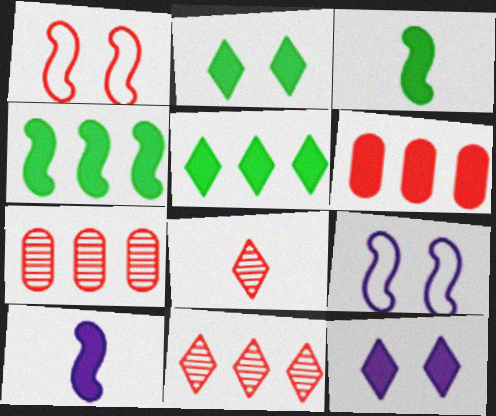[[1, 6, 8], 
[2, 6, 10], 
[3, 6, 12]]